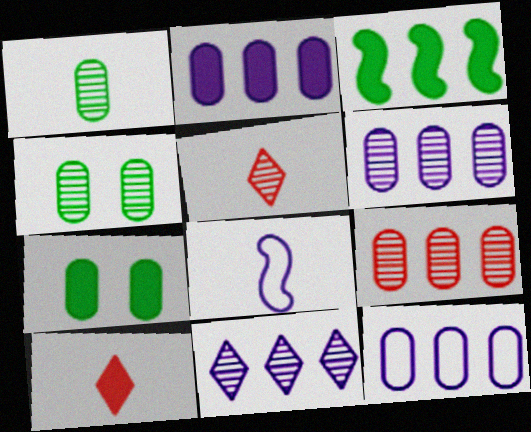[[1, 8, 10], 
[2, 6, 12]]